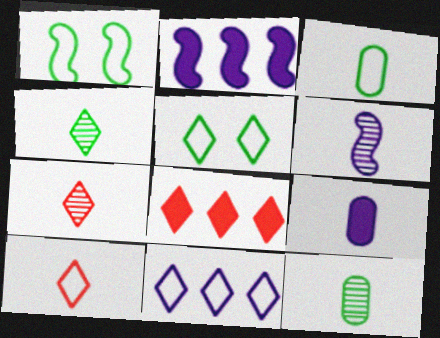[[5, 10, 11], 
[6, 7, 12]]